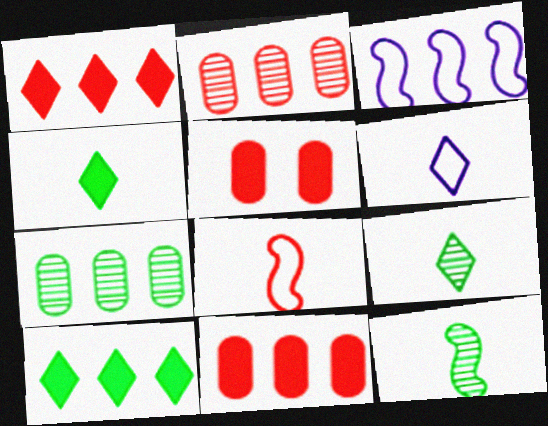[[1, 3, 7], 
[2, 3, 10], 
[3, 5, 9]]